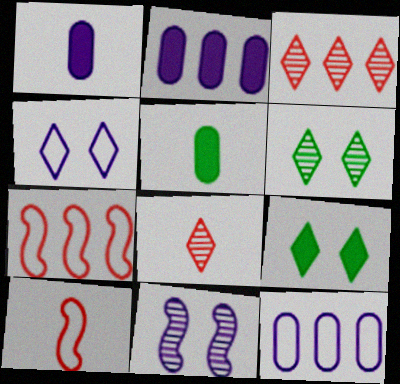[[1, 6, 7], 
[2, 6, 10]]